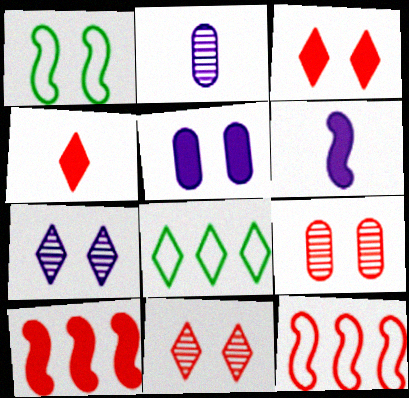[[1, 5, 11], 
[4, 7, 8], 
[4, 9, 12], 
[6, 8, 9]]